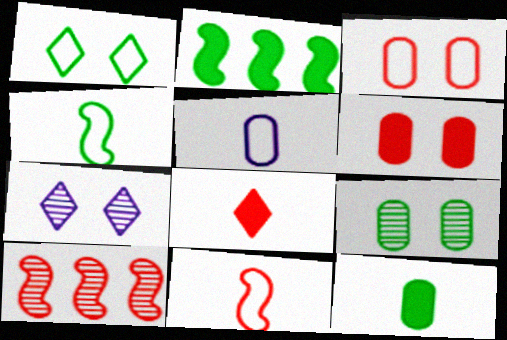[[3, 8, 10]]